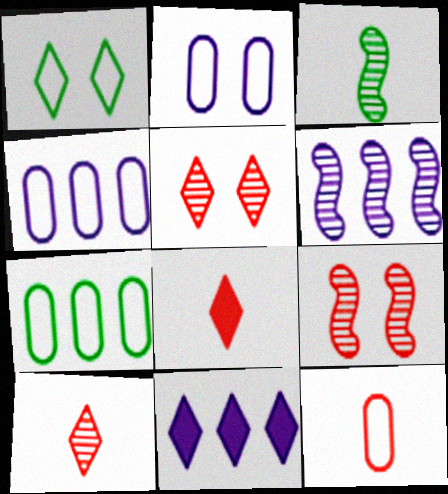[[1, 10, 11], 
[2, 7, 12], 
[3, 6, 9], 
[4, 6, 11]]